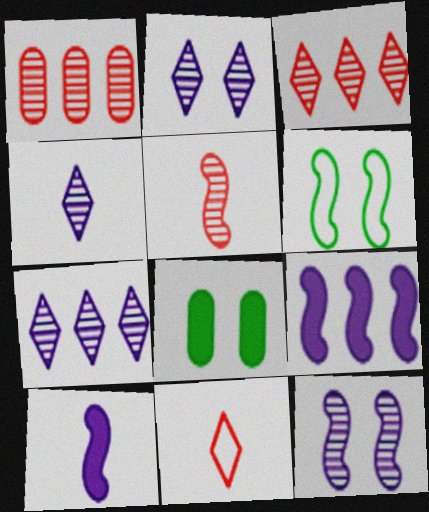[[2, 4, 7], 
[5, 6, 9]]